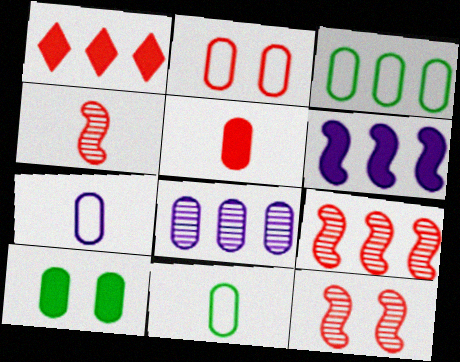[[1, 2, 4], 
[2, 3, 7], 
[4, 9, 12]]